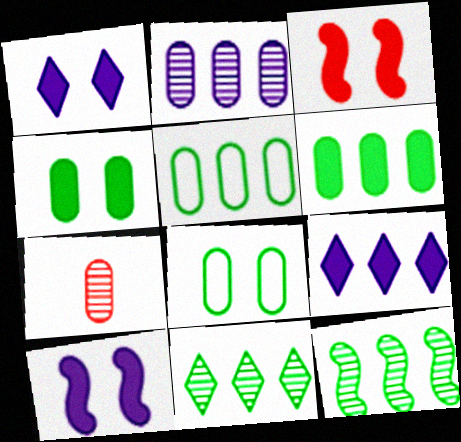[[1, 3, 4]]